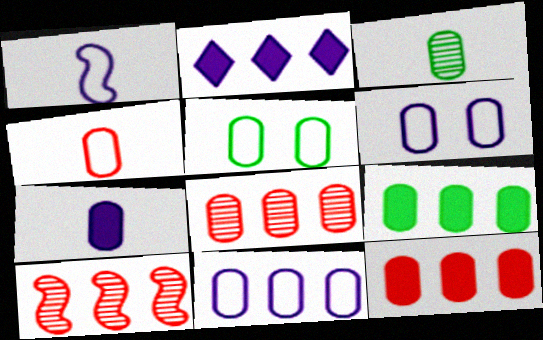[[3, 4, 7], 
[3, 5, 9], 
[3, 6, 12], 
[4, 5, 11], 
[5, 7, 8], 
[8, 9, 11]]